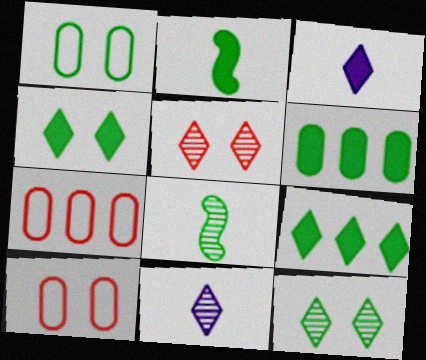[[1, 8, 9], 
[2, 4, 6]]